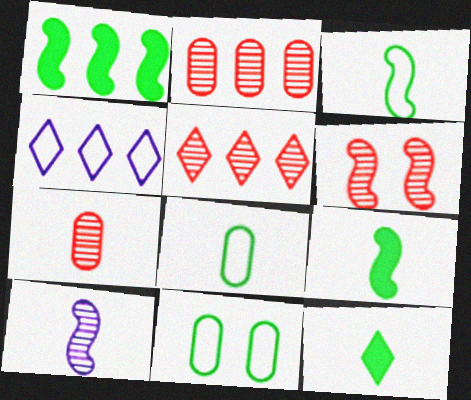[[1, 2, 4], 
[5, 6, 7]]